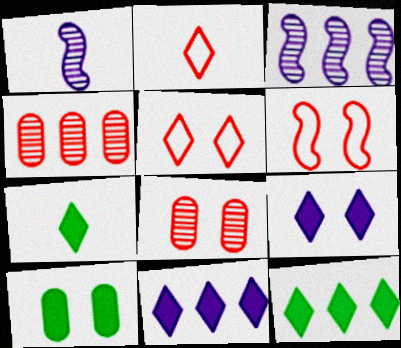[[2, 3, 10]]